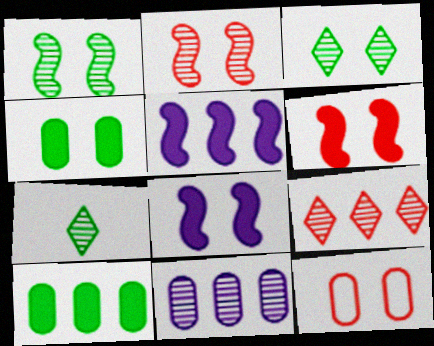[[2, 7, 11], 
[3, 8, 12], 
[5, 7, 12]]